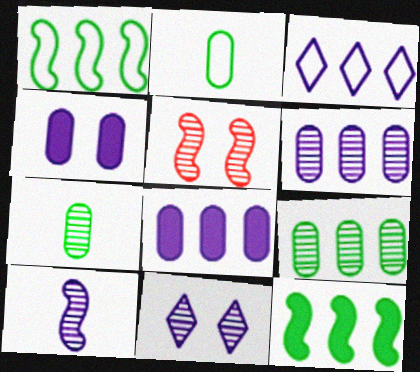[[3, 4, 10], 
[6, 10, 11]]